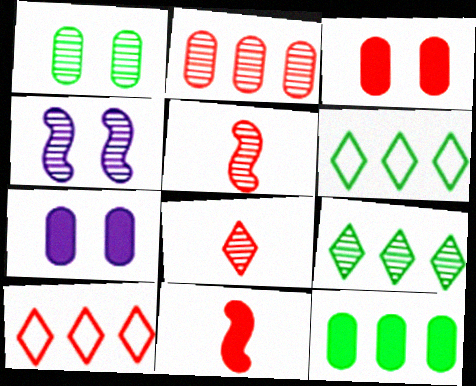[[3, 5, 10], 
[5, 6, 7]]